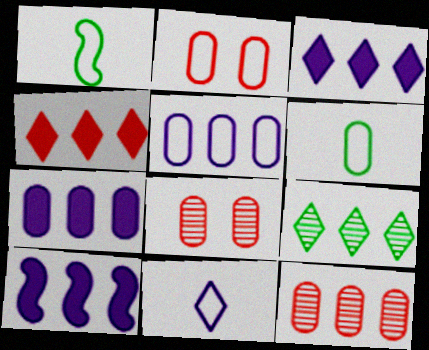[[1, 3, 8], 
[2, 5, 6], 
[3, 7, 10], 
[6, 7, 8]]